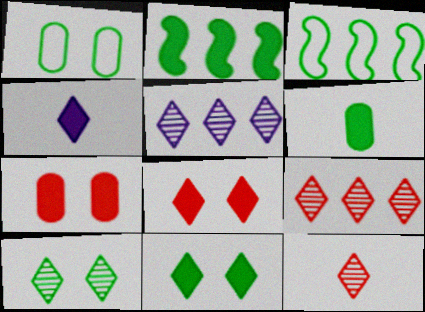[[2, 4, 7], 
[2, 6, 11], 
[3, 6, 10], 
[5, 10, 12]]